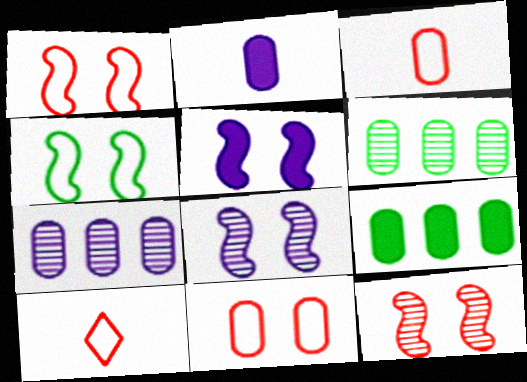[[2, 6, 11], 
[4, 5, 12], 
[5, 6, 10], 
[8, 9, 10]]